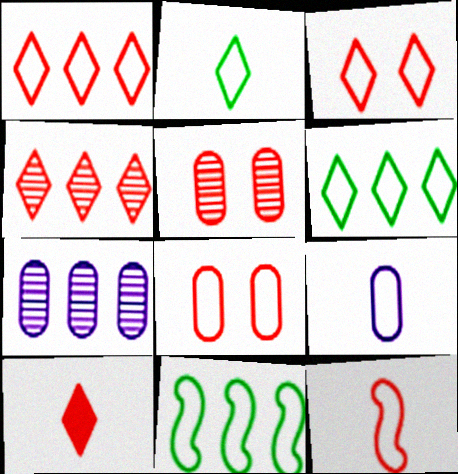[[1, 8, 12], 
[2, 9, 12], 
[3, 4, 10], 
[3, 9, 11]]